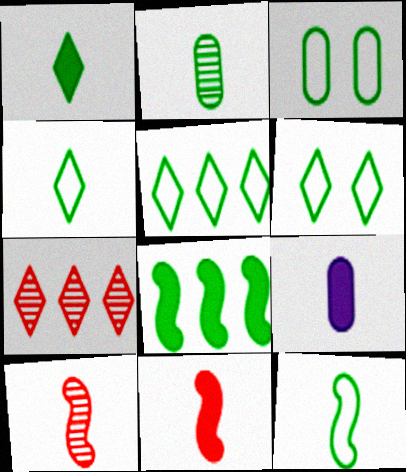[[1, 2, 12], 
[1, 9, 11], 
[2, 6, 8], 
[3, 5, 12], 
[4, 5, 6], 
[4, 9, 10]]